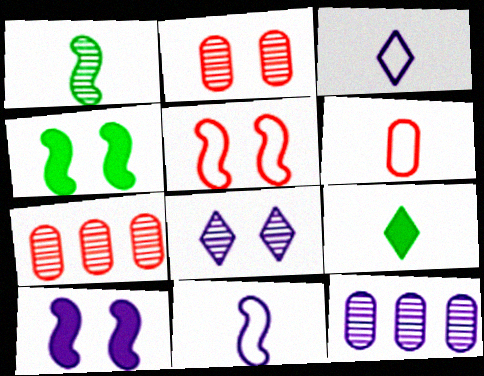[[1, 7, 8], 
[3, 4, 7], 
[3, 10, 12], 
[5, 9, 12]]